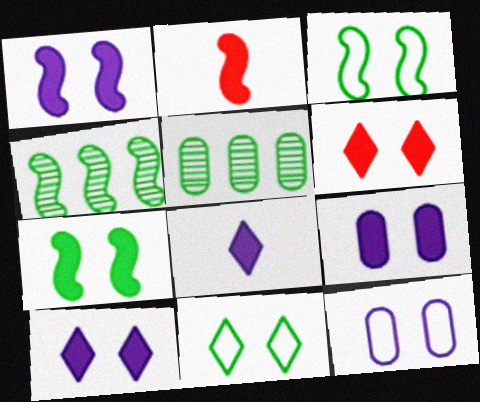[[1, 9, 10], 
[6, 7, 9]]